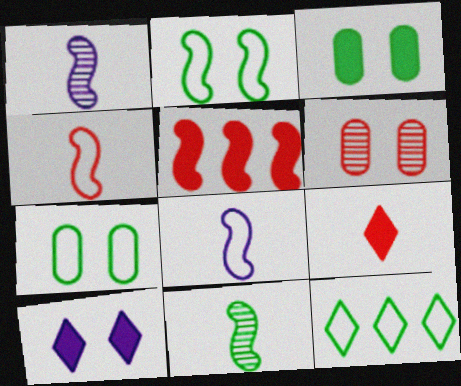[[1, 2, 5], 
[2, 6, 10], 
[3, 11, 12]]